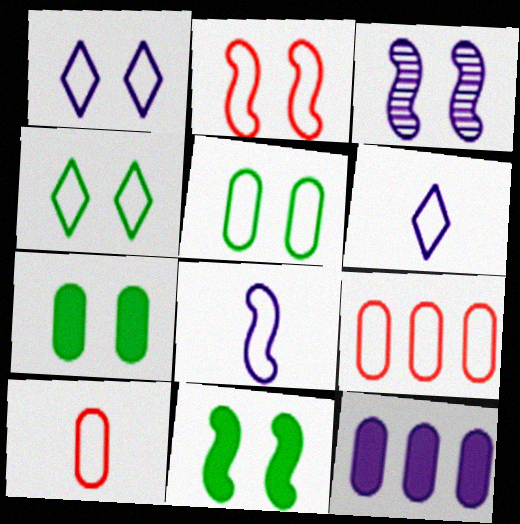[[1, 2, 5], 
[2, 3, 11], 
[3, 6, 12], 
[4, 8, 9]]